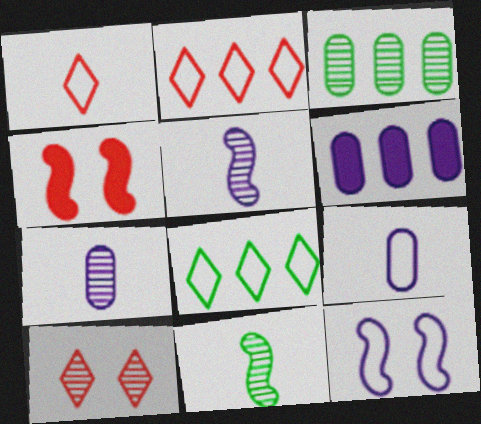[[3, 5, 10], 
[4, 7, 8]]